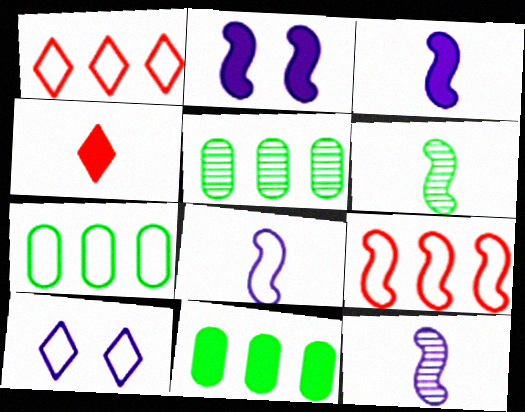[[2, 4, 11], 
[2, 6, 9], 
[3, 8, 12], 
[5, 7, 11]]